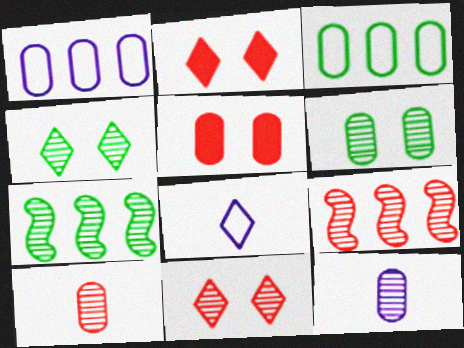[[3, 5, 12], 
[4, 9, 12], 
[5, 7, 8], 
[7, 11, 12], 
[9, 10, 11]]